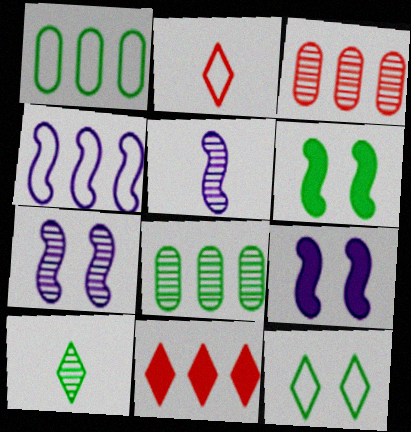[[1, 6, 10], 
[2, 8, 9], 
[3, 7, 10], 
[4, 5, 9], 
[4, 8, 11]]